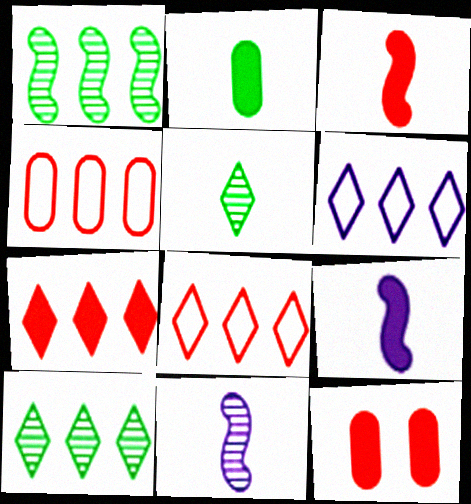[[3, 7, 12], 
[6, 7, 10]]